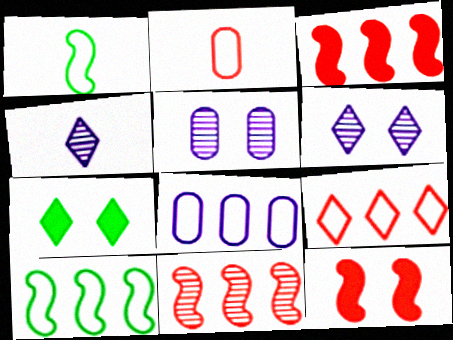[[4, 7, 9], 
[8, 9, 10]]